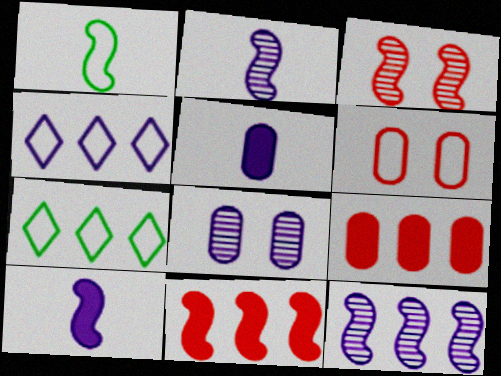[[1, 4, 6], 
[3, 5, 7], 
[4, 8, 10], 
[7, 9, 12]]